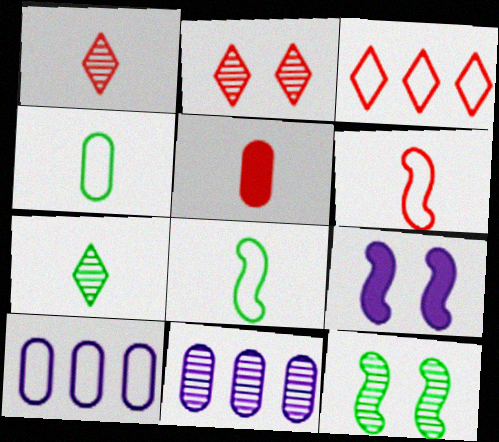[[1, 5, 6], 
[1, 11, 12]]